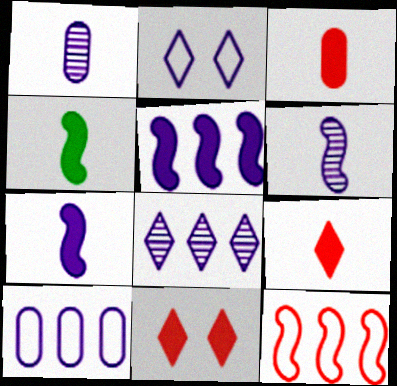[[1, 2, 5], 
[5, 8, 10]]